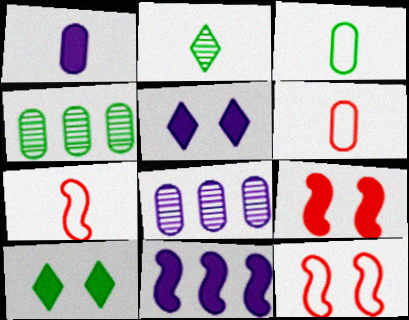[[1, 2, 7], 
[1, 5, 11], 
[4, 5, 7], 
[7, 8, 10]]